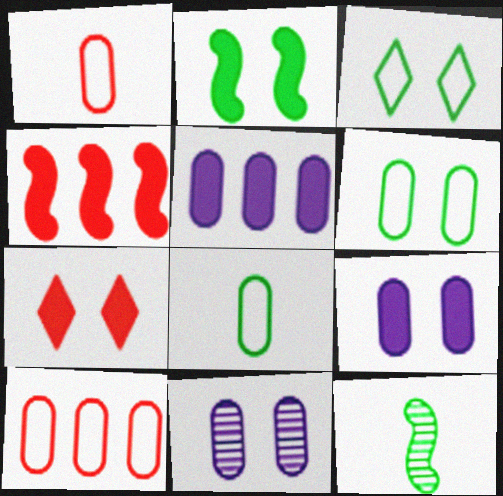[[2, 7, 9]]